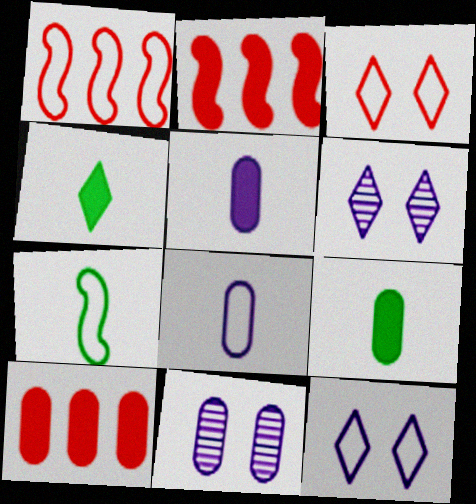[[1, 4, 11], 
[1, 6, 9], 
[6, 7, 10]]